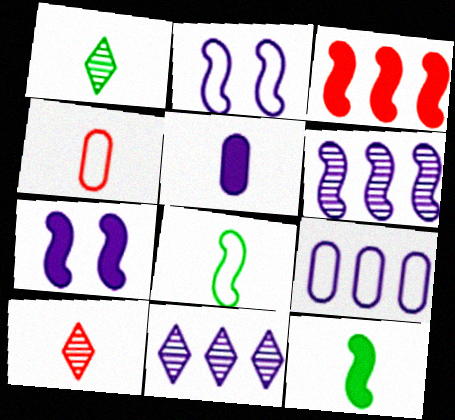[[2, 5, 11], 
[3, 7, 12], 
[5, 8, 10]]